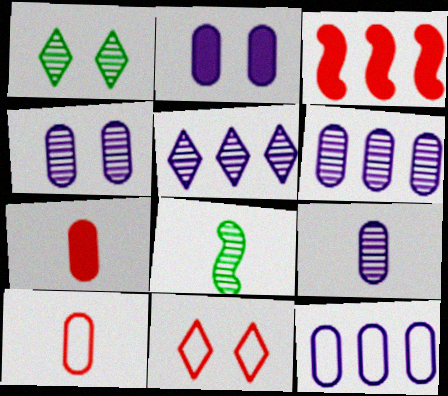[[2, 9, 12], 
[4, 6, 9]]